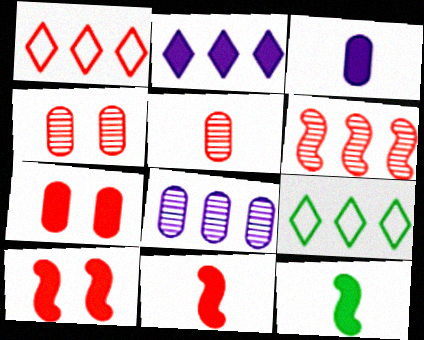[[1, 4, 11], 
[1, 5, 10], 
[2, 7, 12]]